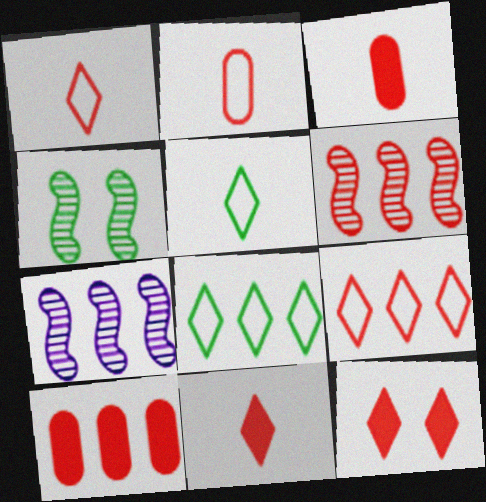[[2, 6, 12], 
[6, 9, 10], 
[7, 8, 10]]